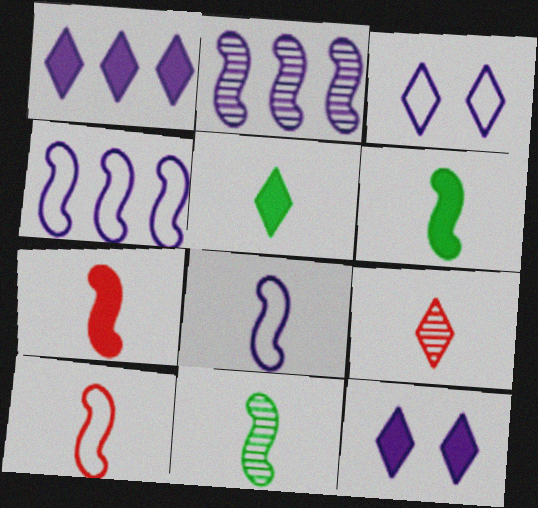[[7, 8, 11]]